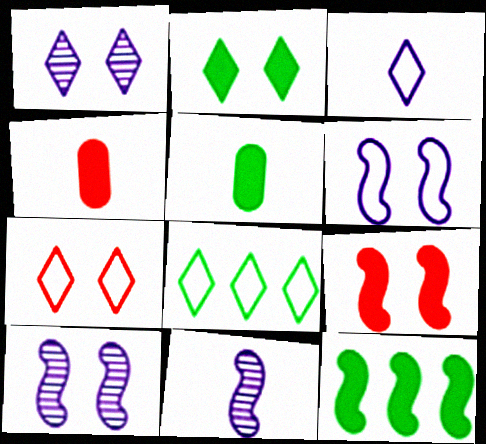[[1, 2, 7], 
[2, 5, 12], 
[3, 7, 8], 
[4, 8, 10]]